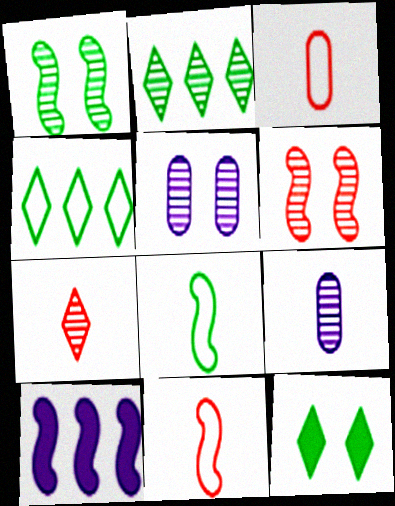[[1, 10, 11], 
[2, 6, 9], 
[6, 8, 10]]